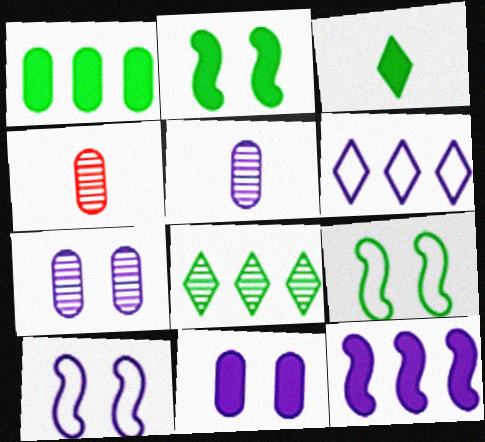[[1, 2, 3], 
[2, 4, 6]]